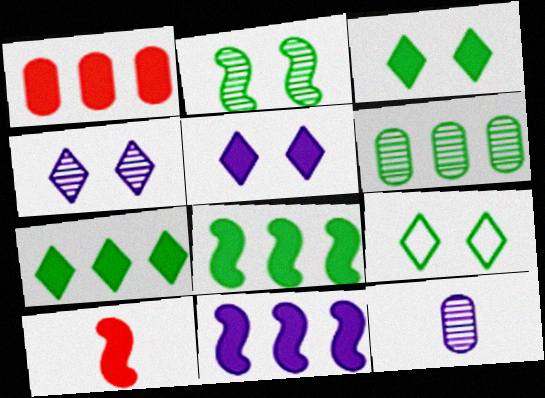[[1, 7, 11]]